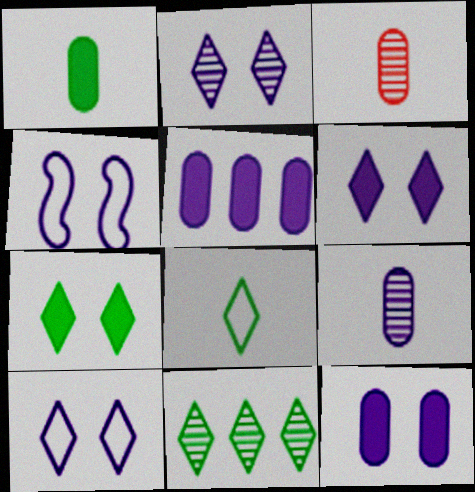[[2, 4, 12], 
[2, 6, 10], 
[7, 8, 11]]